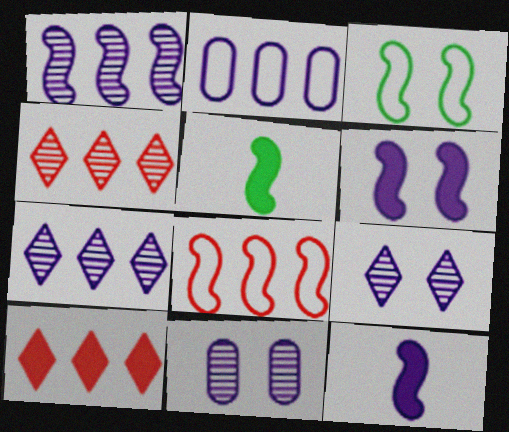[[2, 9, 12]]